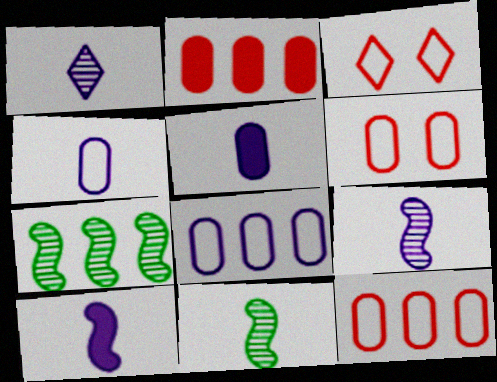[[1, 4, 10], 
[3, 5, 7]]